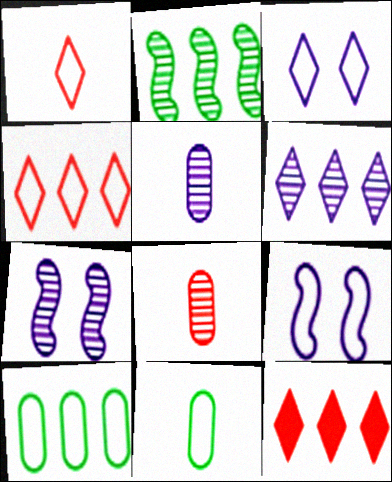[[1, 9, 10], 
[4, 9, 11], 
[5, 6, 7], 
[7, 11, 12]]